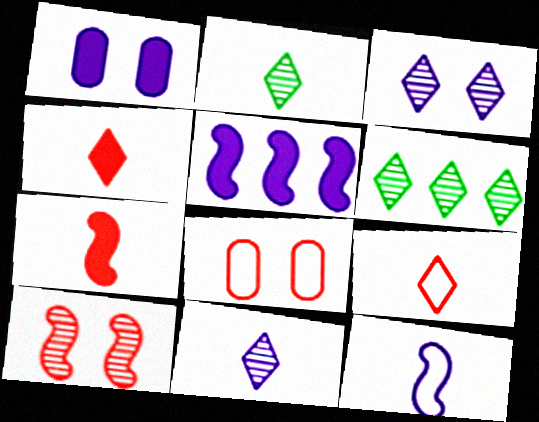[[2, 5, 8]]